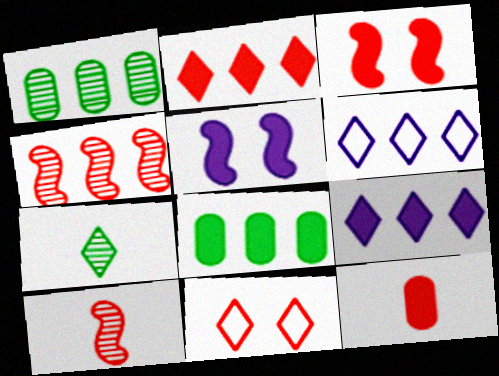[[2, 3, 12], 
[4, 6, 8], 
[4, 11, 12], 
[7, 9, 11]]